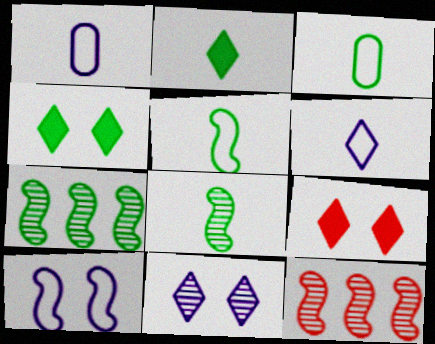[[1, 4, 12], 
[1, 7, 9], 
[2, 3, 8], 
[3, 4, 7]]